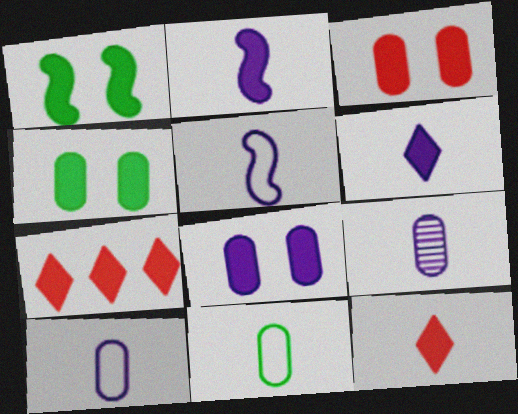[[2, 4, 7], 
[3, 4, 8], 
[5, 6, 9]]